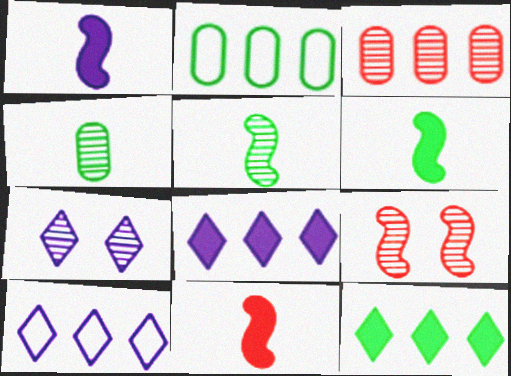[[1, 6, 11], 
[2, 7, 11], 
[3, 5, 7]]